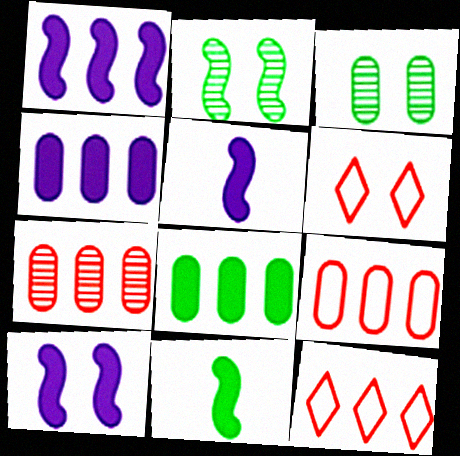[[1, 5, 10], 
[3, 5, 12], 
[3, 6, 10]]